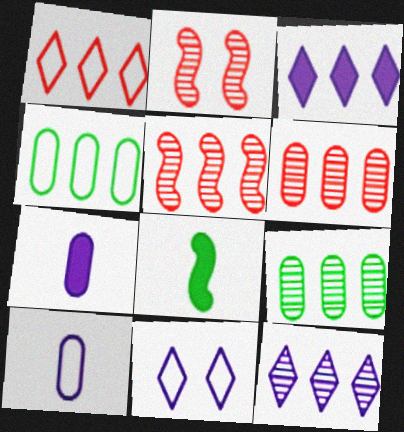[[3, 4, 5], 
[5, 9, 12], 
[6, 8, 11]]